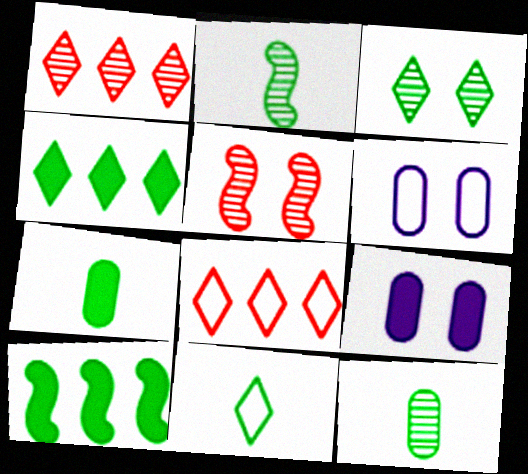[[2, 7, 11], 
[2, 8, 9], 
[3, 4, 11]]